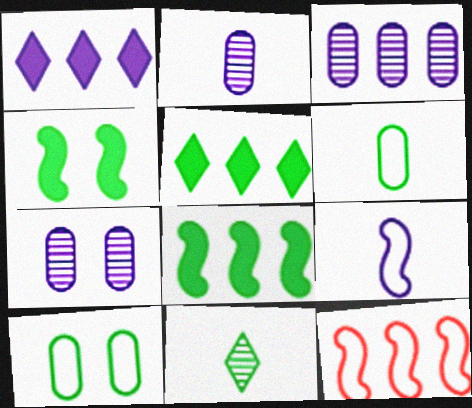[[1, 7, 9], 
[2, 3, 7], 
[3, 5, 12], 
[8, 10, 11]]